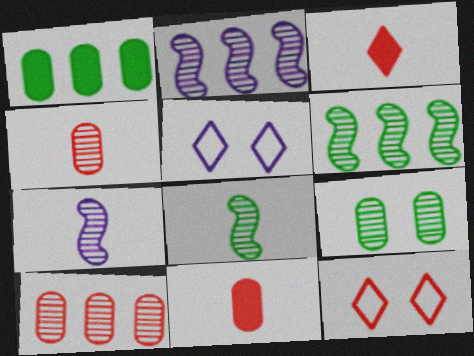[[1, 7, 12], 
[5, 6, 11]]